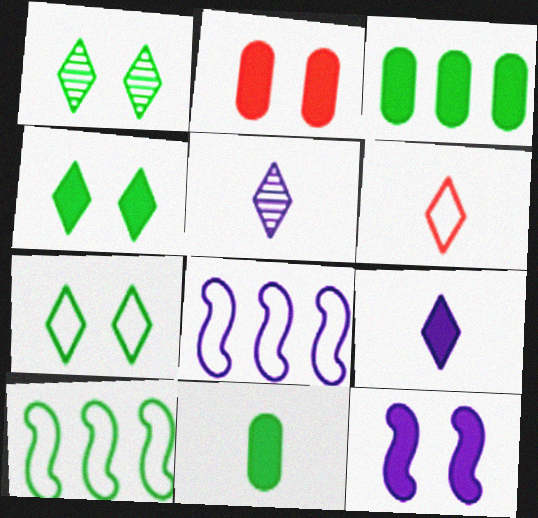[[1, 4, 7], 
[1, 10, 11], 
[2, 4, 12], 
[2, 5, 10]]